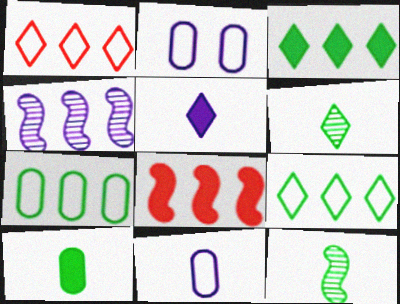[[2, 4, 5], 
[2, 6, 8]]